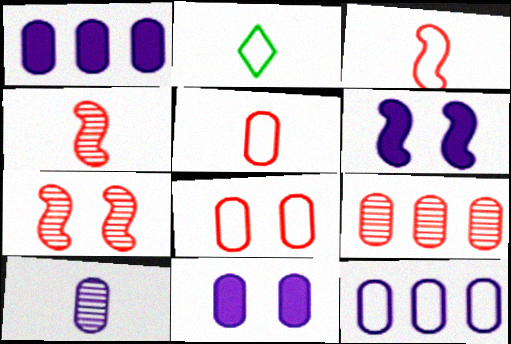[[1, 2, 7], 
[2, 6, 9], 
[10, 11, 12]]